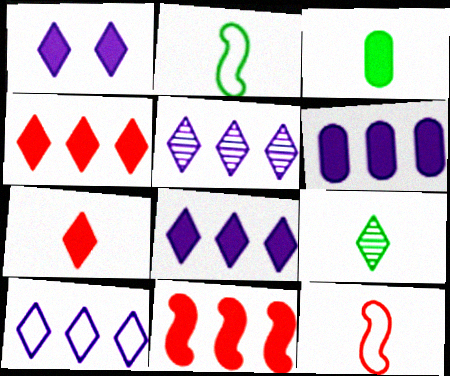[[1, 3, 11], 
[2, 3, 9], 
[5, 8, 10]]